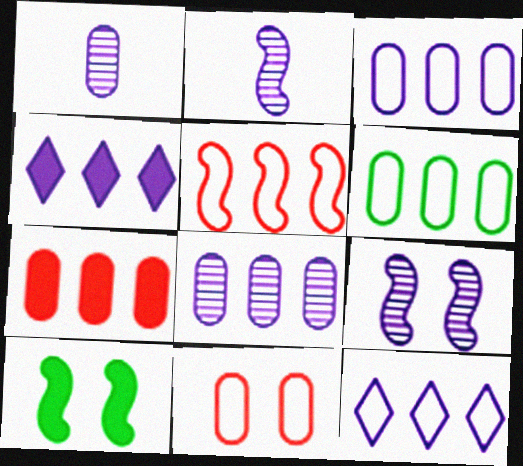[[2, 5, 10], 
[5, 6, 12], 
[6, 7, 8]]